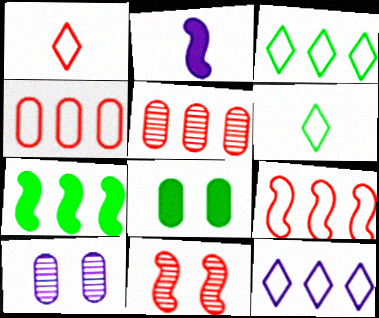[[1, 7, 10], 
[2, 10, 12], 
[5, 7, 12]]